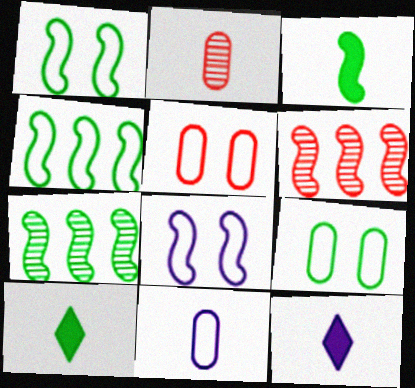[[1, 3, 7], 
[3, 6, 8], 
[5, 7, 12], 
[6, 9, 12], 
[7, 9, 10]]